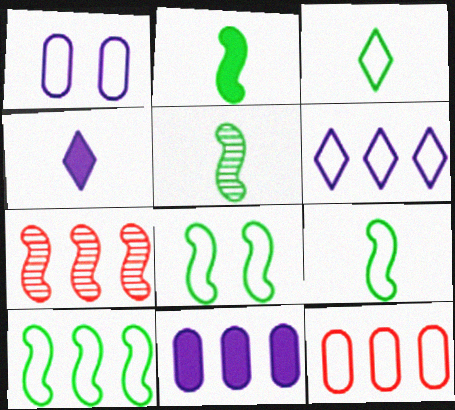[[2, 5, 9], 
[6, 10, 12], 
[8, 9, 10]]